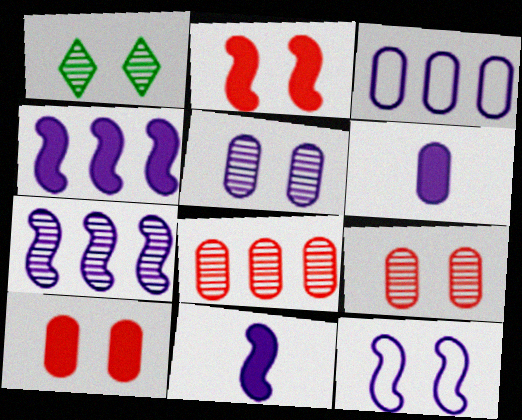[[1, 10, 12], 
[3, 5, 6], 
[7, 11, 12]]